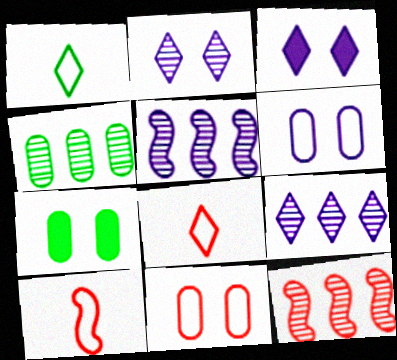[[3, 4, 10], 
[4, 9, 12], 
[5, 7, 8], 
[7, 9, 10]]